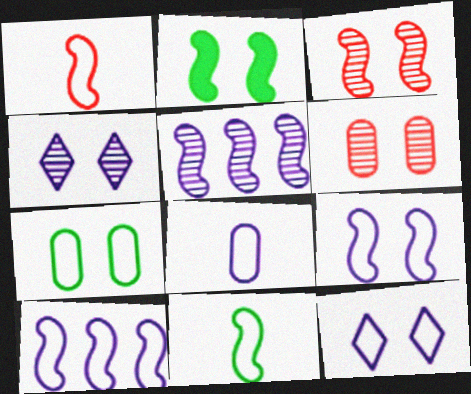[[1, 2, 5], 
[2, 3, 9], 
[2, 6, 12], 
[8, 10, 12]]